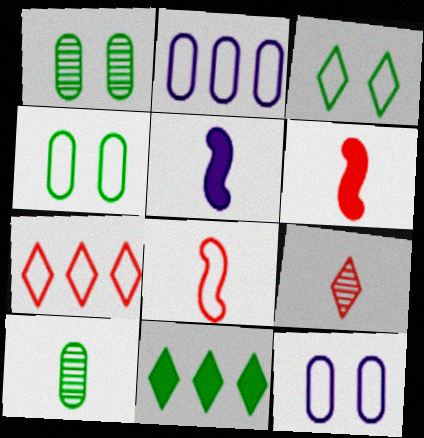[[1, 5, 7], 
[2, 3, 8]]